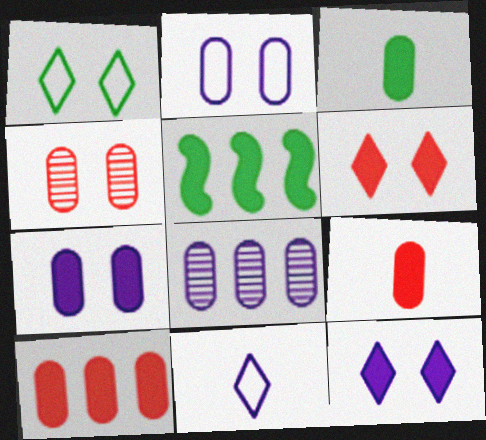[[3, 7, 10], 
[4, 5, 11], 
[5, 9, 12]]